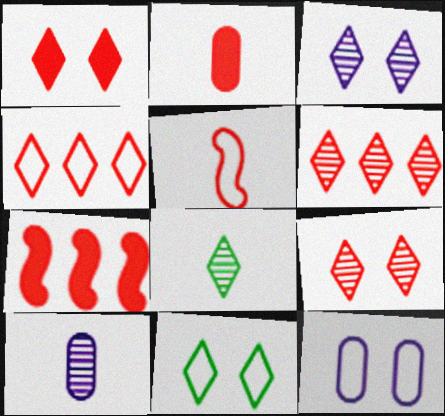[[1, 2, 7], 
[1, 3, 11], 
[3, 6, 8], 
[7, 8, 12], 
[7, 10, 11]]